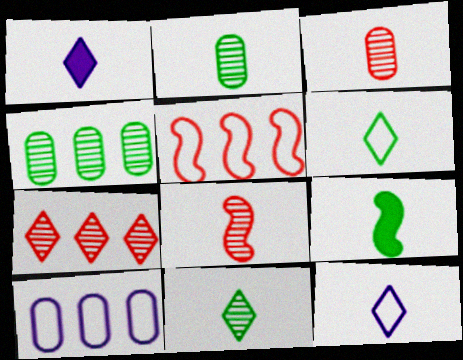[[2, 6, 9], 
[3, 9, 12]]